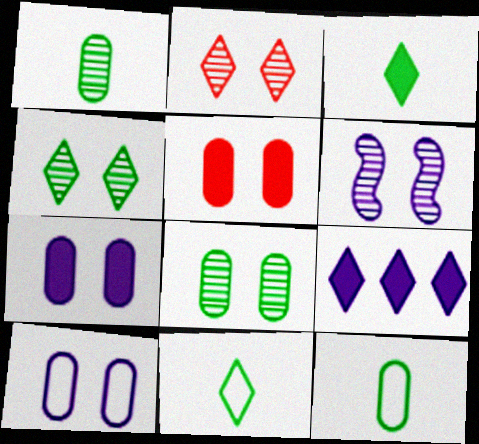[[2, 6, 8], 
[2, 9, 11], 
[5, 8, 10]]